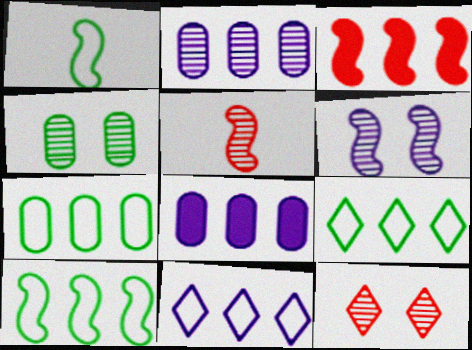[[1, 3, 6], 
[1, 8, 12], 
[2, 3, 9], 
[4, 6, 12], 
[7, 9, 10]]